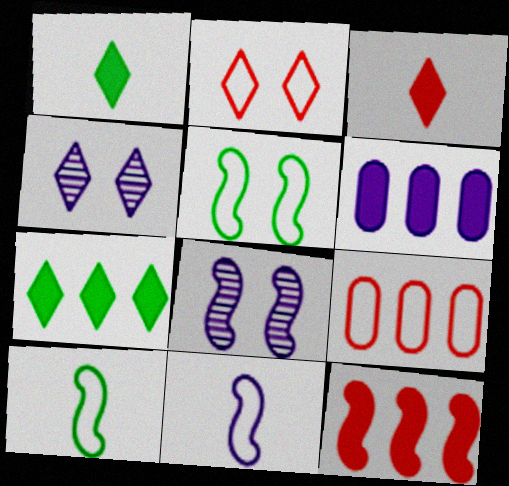[[1, 8, 9], 
[4, 6, 11], 
[6, 7, 12], 
[8, 10, 12]]